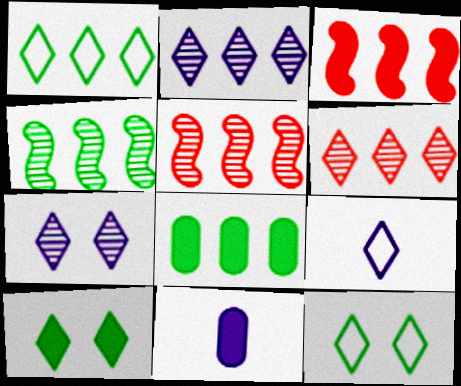[[1, 4, 8], 
[3, 10, 11], 
[5, 11, 12], 
[6, 9, 10]]